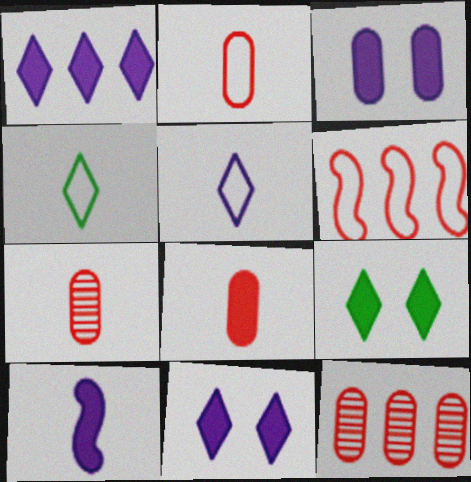[[1, 3, 10], 
[2, 7, 8], 
[4, 7, 10]]